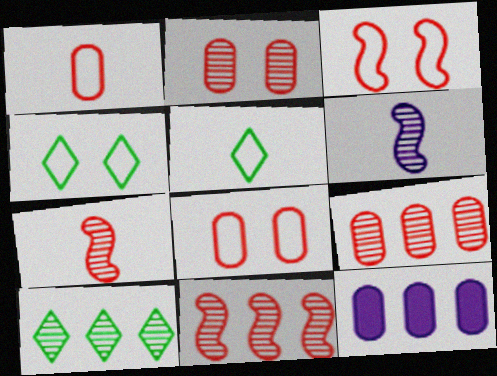[[2, 6, 10], 
[4, 7, 12]]